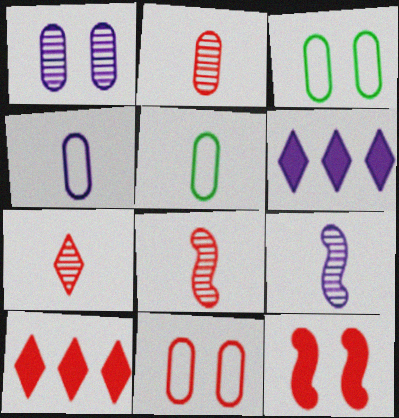[[2, 7, 8], 
[3, 6, 8], 
[3, 9, 10], 
[8, 10, 11]]